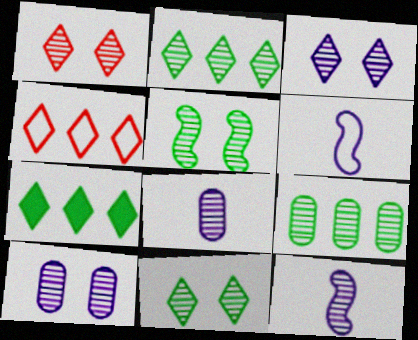[[1, 3, 11], 
[1, 5, 10], 
[1, 9, 12]]